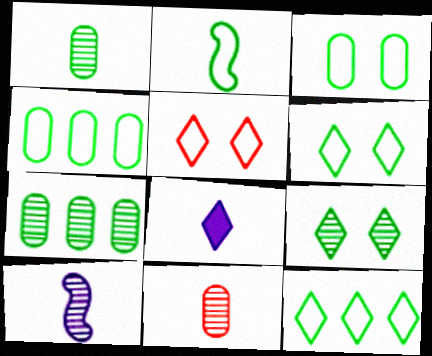[[2, 3, 12], 
[2, 4, 6], 
[2, 8, 11]]